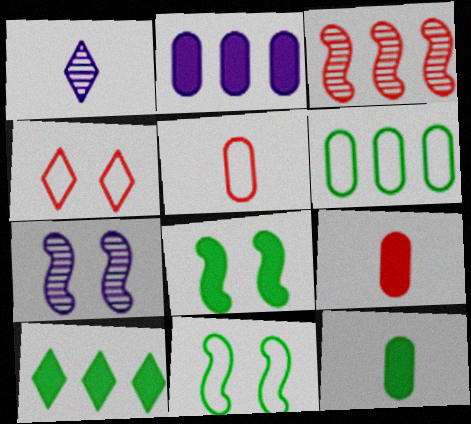[[1, 4, 10], 
[3, 4, 9], 
[5, 7, 10], 
[8, 10, 12]]